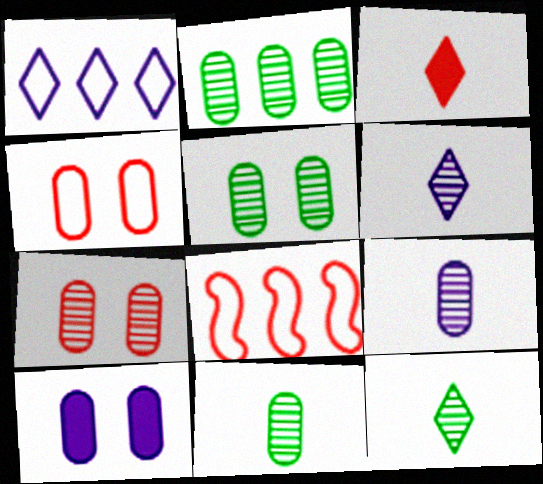[[2, 5, 11], 
[2, 7, 9], 
[3, 7, 8], 
[4, 5, 10], 
[8, 10, 12]]